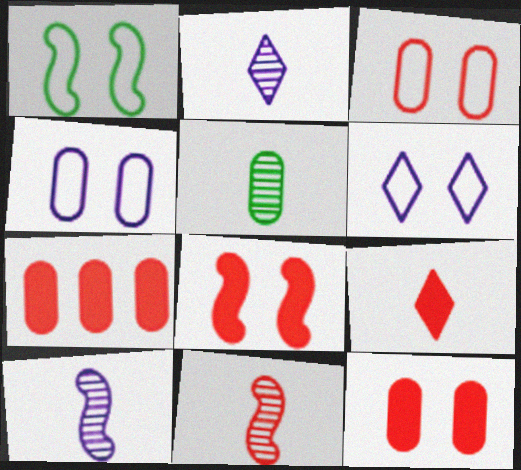[[1, 2, 7], 
[1, 3, 6], 
[2, 5, 11], 
[4, 5, 7], 
[7, 8, 9]]